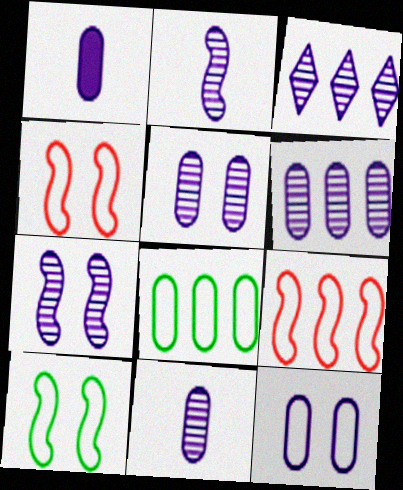[[1, 6, 12], 
[2, 3, 5], 
[3, 7, 11], 
[5, 6, 11]]